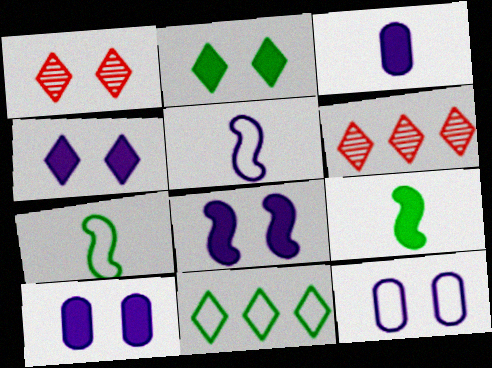[[4, 8, 10], 
[6, 7, 10], 
[6, 9, 12]]